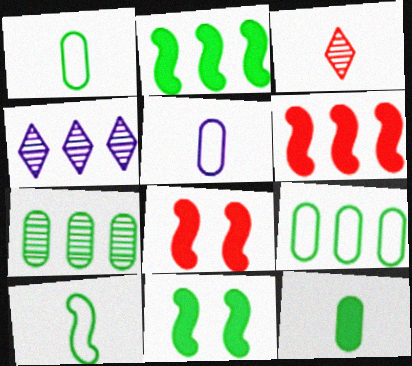[[1, 4, 8], 
[4, 6, 9]]